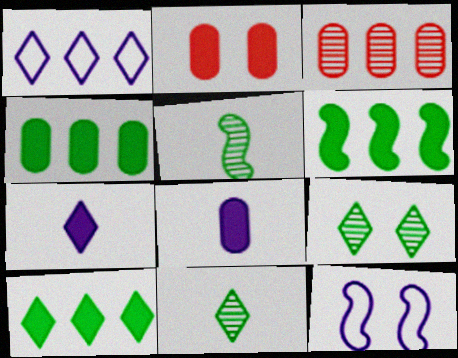[[1, 2, 5], 
[1, 3, 6], 
[2, 4, 8], 
[2, 6, 7], 
[2, 9, 12], 
[4, 6, 10]]